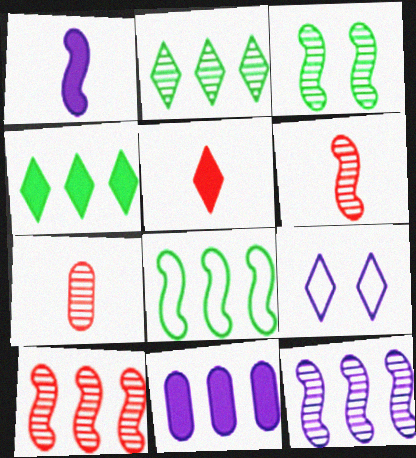[[2, 5, 9], 
[3, 6, 12]]